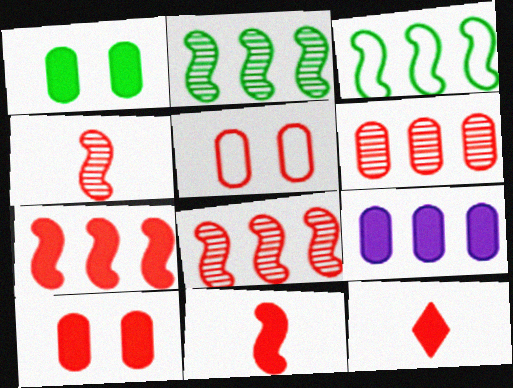[[5, 8, 12], 
[7, 10, 12]]